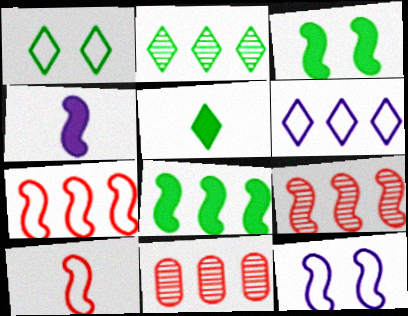[[1, 2, 5], 
[1, 4, 11], 
[5, 11, 12], 
[6, 8, 11]]